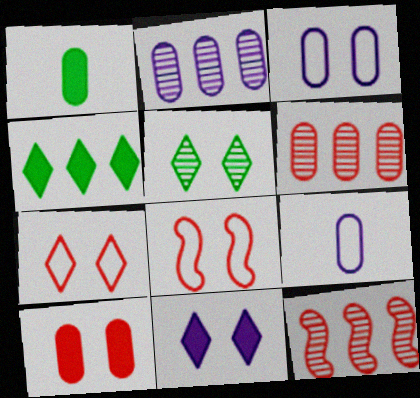[[1, 3, 6], 
[5, 7, 11]]